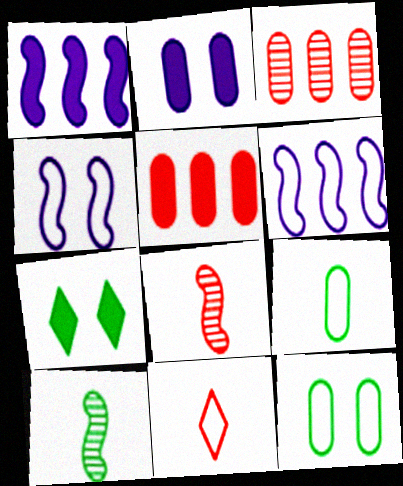[[2, 3, 9], 
[6, 11, 12]]